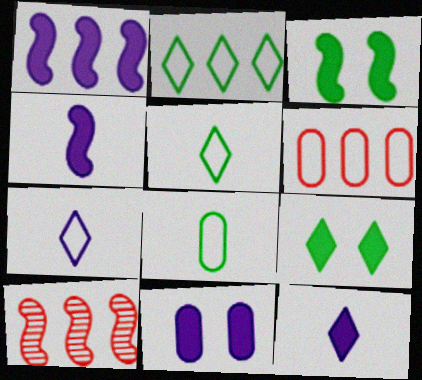[[1, 11, 12], 
[5, 10, 11]]